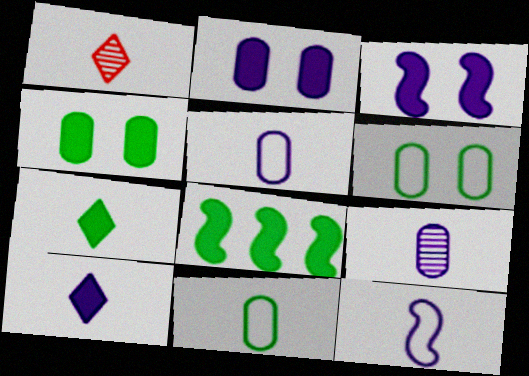[[4, 7, 8], 
[9, 10, 12]]